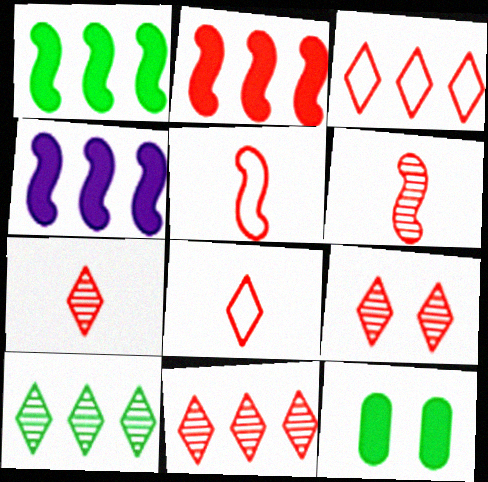[[1, 2, 4], 
[7, 9, 11]]